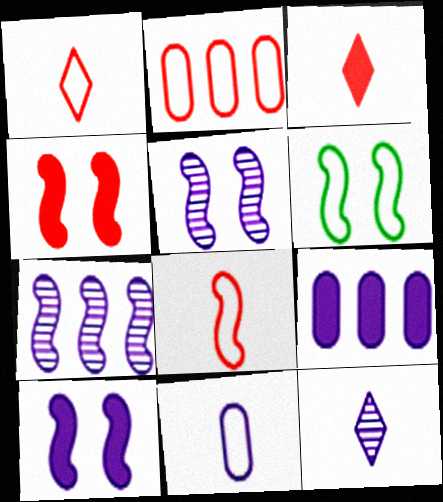[[4, 5, 6]]